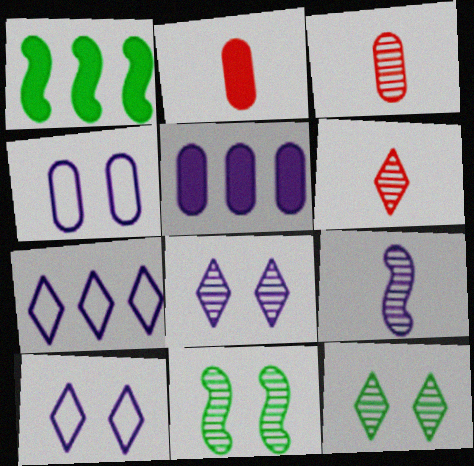[[1, 3, 10], 
[1, 4, 6], 
[2, 7, 11], 
[5, 9, 10]]